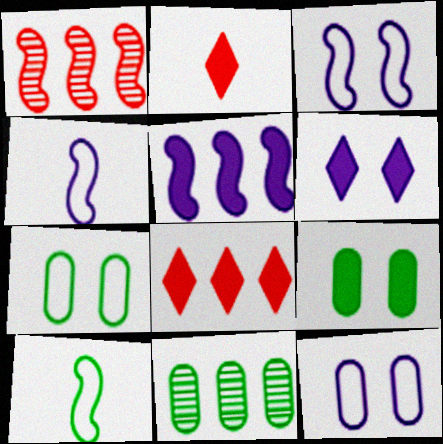[[2, 3, 11], 
[2, 5, 9]]